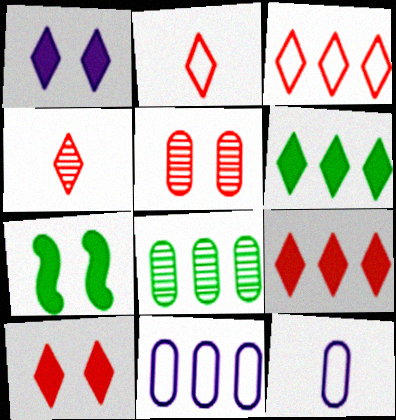[[3, 4, 10], 
[4, 7, 11]]